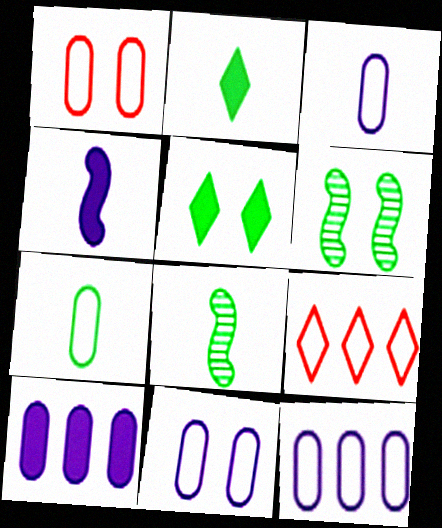[[1, 7, 12], 
[2, 7, 8], 
[3, 11, 12]]